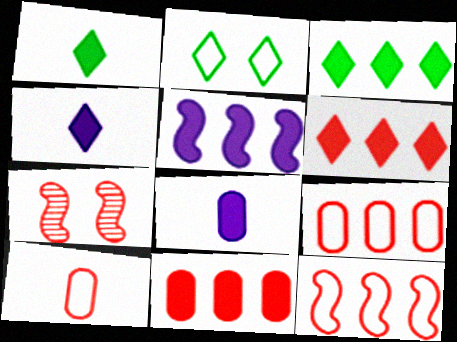[[3, 5, 11], 
[6, 7, 10]]